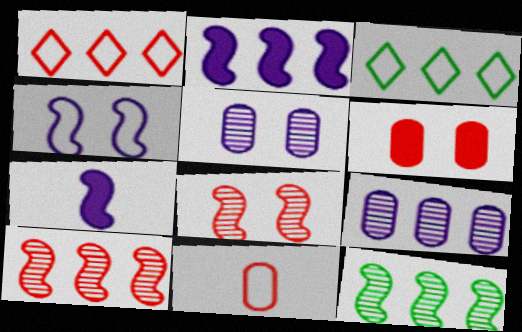[[3, 4, 11]]